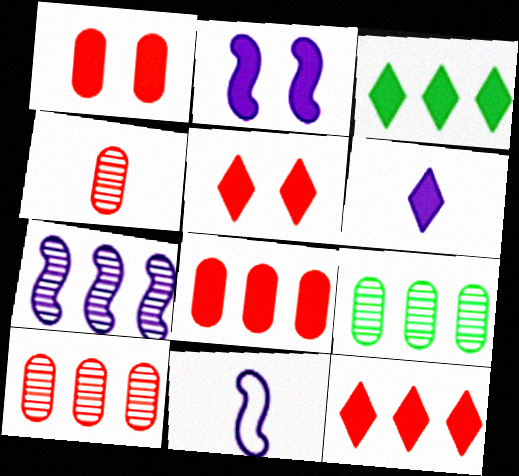[[2, 7, 11], 
[3, 5, 6], 
[5, 9, 11]]